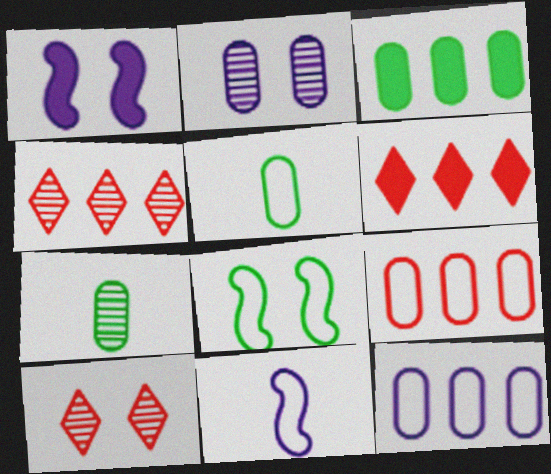[[1, 4, 5], 
[3, 10, 11]]